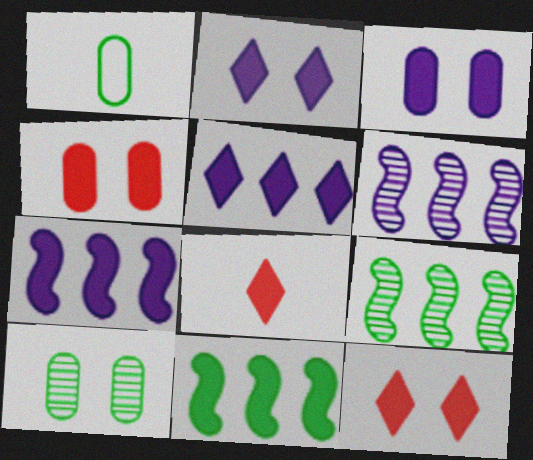[[1, 6, 12], 
[3, 8, 11]]